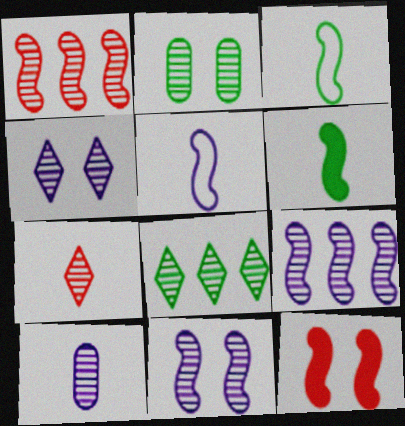[[2, 7, 9], 
[3, 9, 12], 
[4, 7, 8], 
[4, 9, 10]]